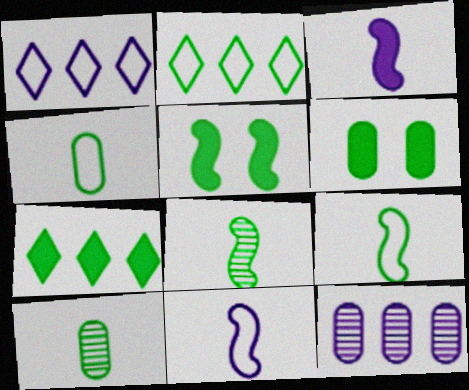[[2, 5, 10], 
[2, 6, 8]]